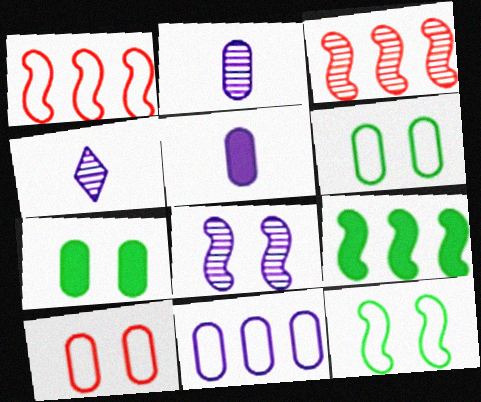[[1, 4, 7], 
[4, 9, 10]]